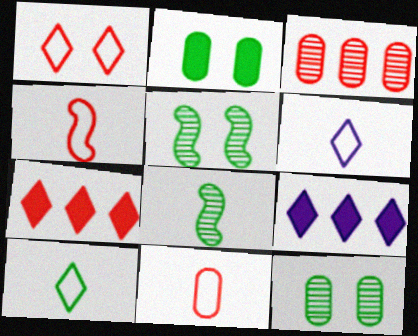[[4, 9, 12], 
[5, 9, 11]]